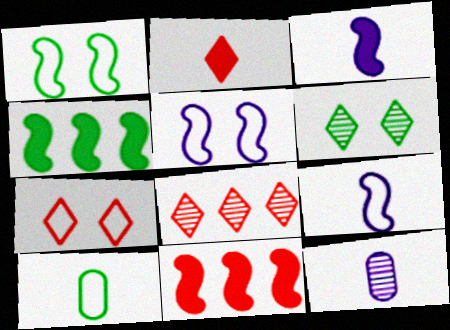[[2, 7, 8], 
[4, 6, 10], 
[4, 7, 12]]